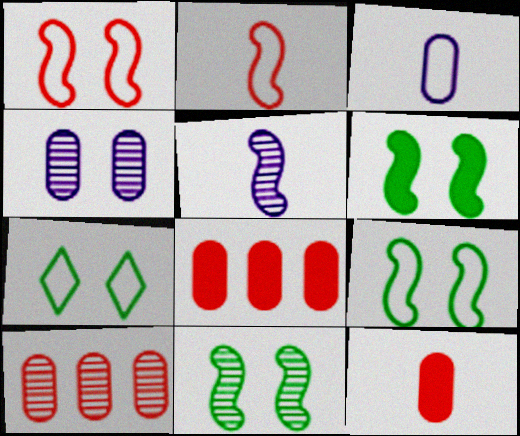[[5, 7, 8], 
[6, 9, 11]]